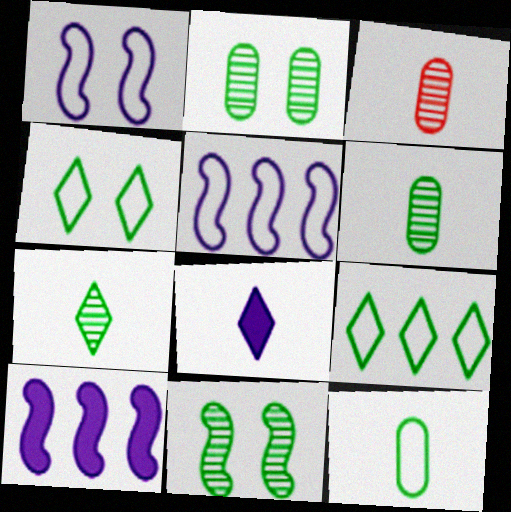[[3, 4, 10]]